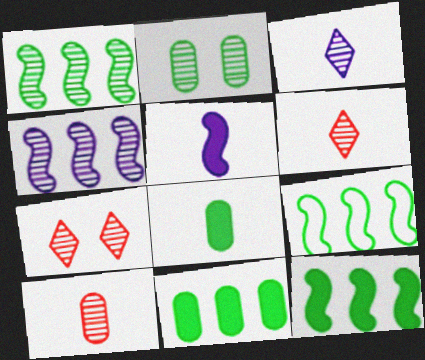[[1, 9, 12], 
[2, 4, 6]]